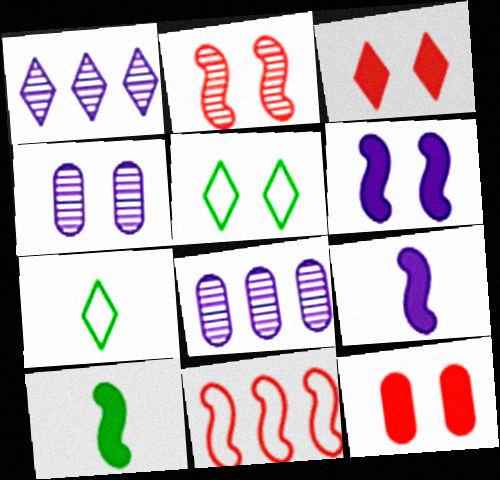[[1, 3, 7]]